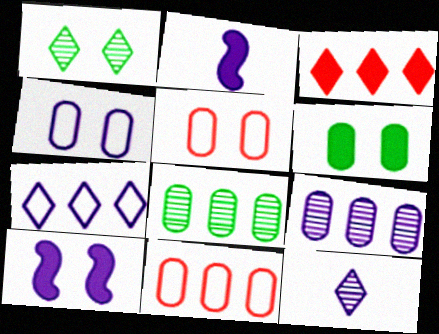[[1, 2, 11], 
[1, 5, 10], 
[2, 3, 6]]